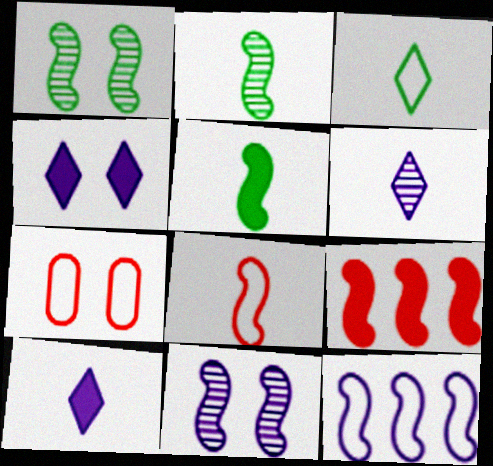[[1, 4, 7], 
[3, 7, 12]]